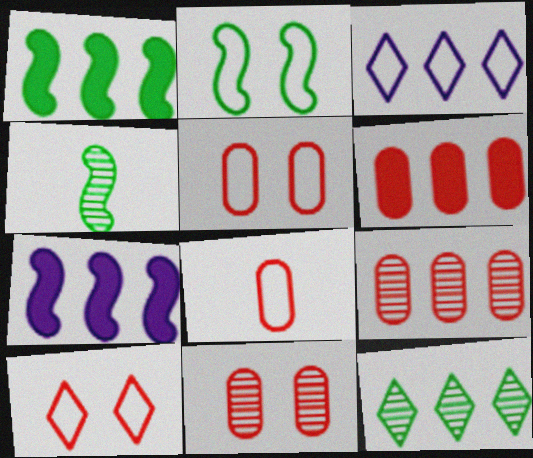[[1, 2, 4], 
[1, 3, 9], 
[2, 3, 8], 
[6, 8, 11]]